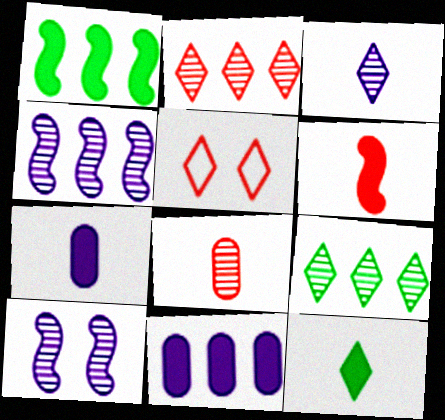[[6, 7, 12], 
[8, 9, 10]]